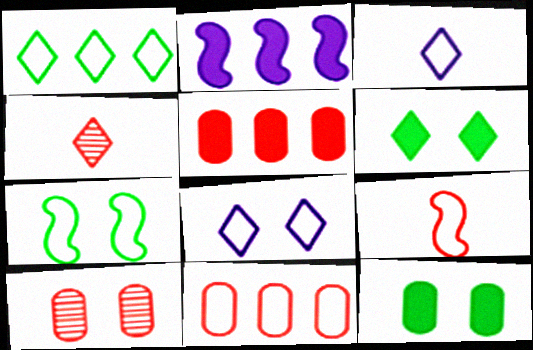[[3, 7, 11]]